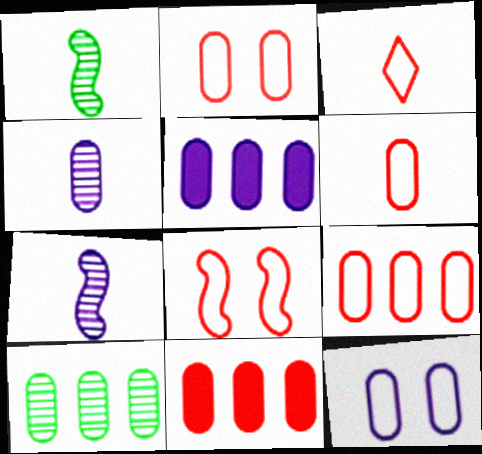[[2, 6, 9], 
[3, 8, 9], 
[4, 5, 12], 
[5, 9, 10]]